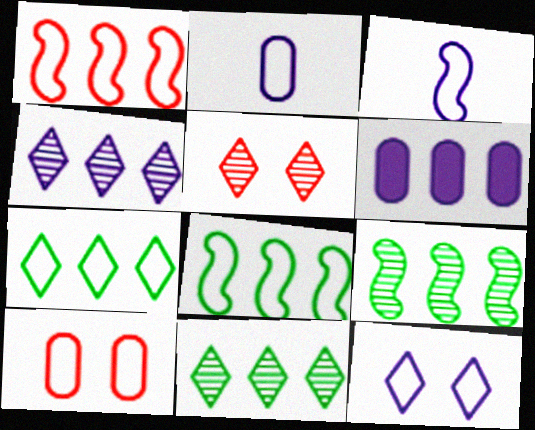[[1, 6, 11], 
[3, 7, 10]]